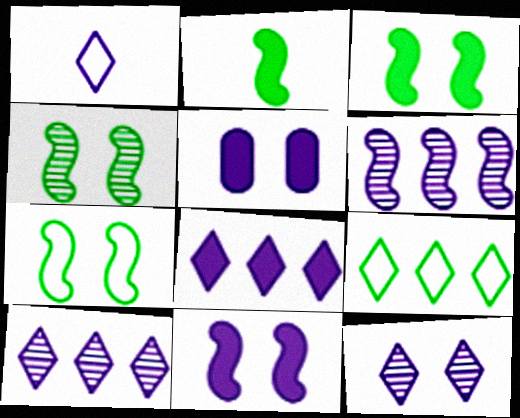[[1, 5, 6], 
[1, 8, 12], 
[3, 4, 7]]